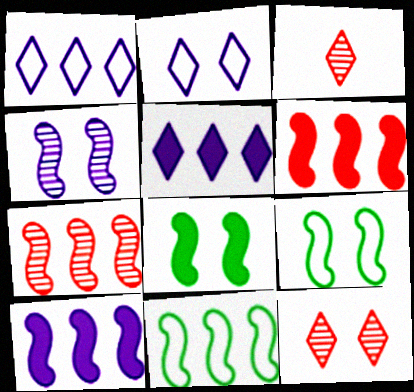[[7, 10, 11]]